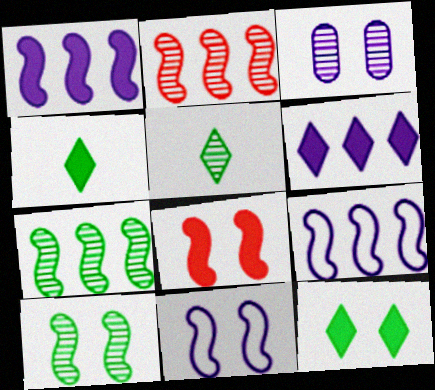[[2, 3, 5], 
[8, 10, 11]]